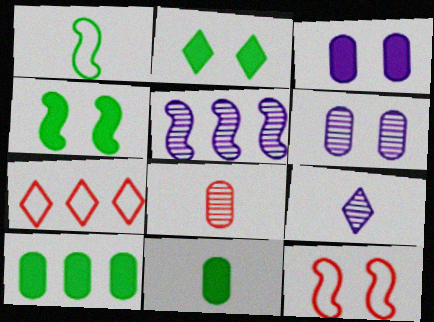[[2, 6, 12], 
[2, 7, 9], 
[5, 6, 9], 
[5, 7, 10], 
[9, 10, 12]]